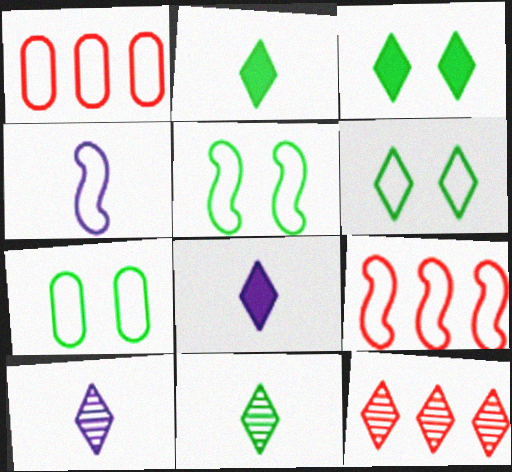[[1, 4, 6], 
[4, 5, 9], 
[5, 6, 7], 
[6, 8, 12]]